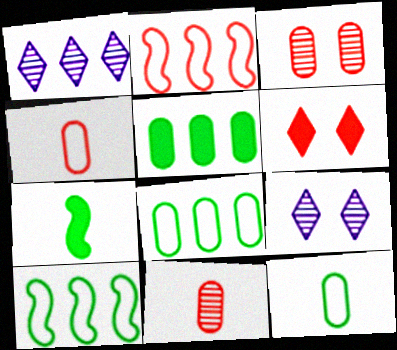[[1, 2, 5], 
[2, 6, 11]]